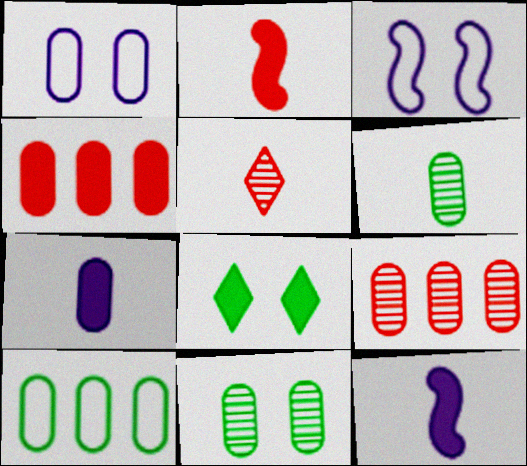[[1, 4, 6], 
[4, 8, 12]]